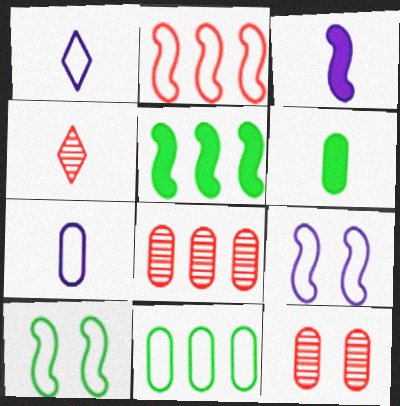[[1, 5, 12]]